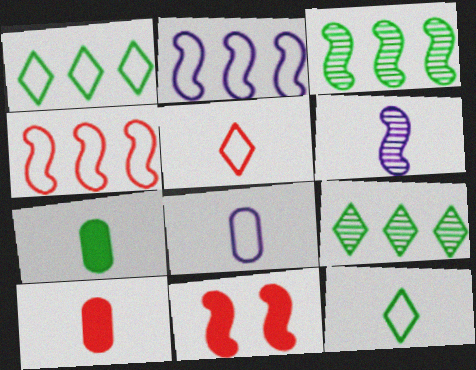[[5, 6, 7], 
[6, 10, 12], 
[8, 9, 11]]